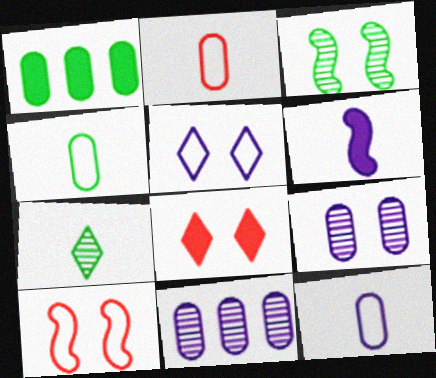[[1, 2, 9], 
[1, 6, 8], 
[2, 4, 12], 
[2, 6, 7], 
[5, 6, 11]]